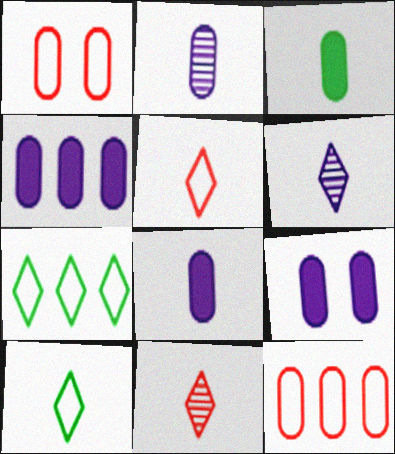[[4, 8, 9]]